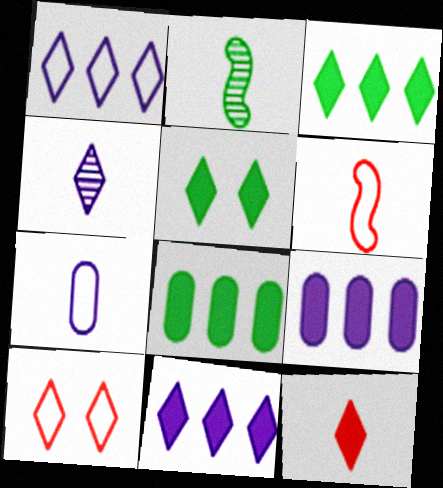[[2, 7, 12], 
[2, 9, 10], 
[3, 4, 10], 
[5, 11, 12]]